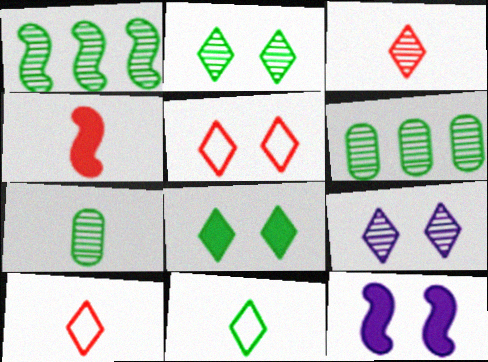[[1, 2, 7], 
[5, 8, 9], 
[6, 10, 12]]